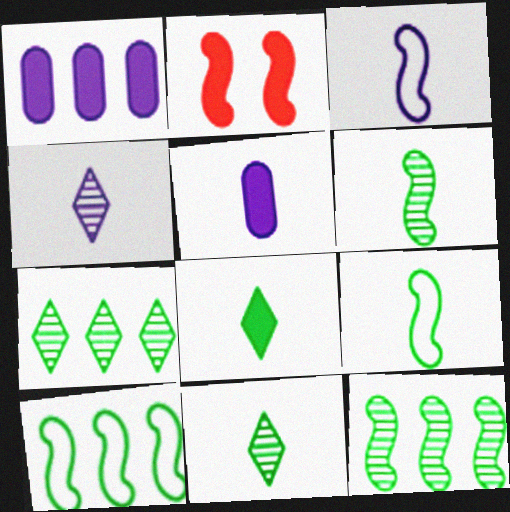[[1, 2, 8], 
[2, 3, 12], 
[3, 4, 5]]